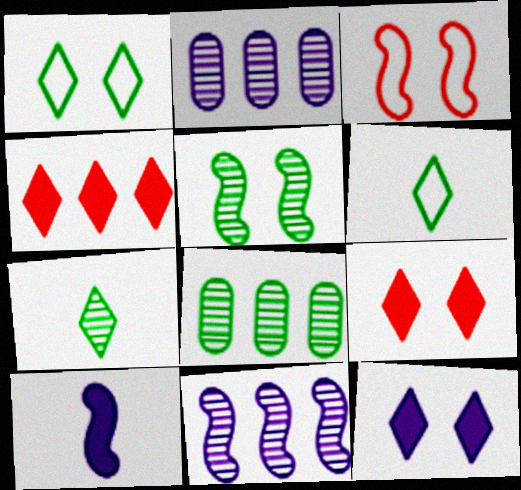[[5, 7, 8]]